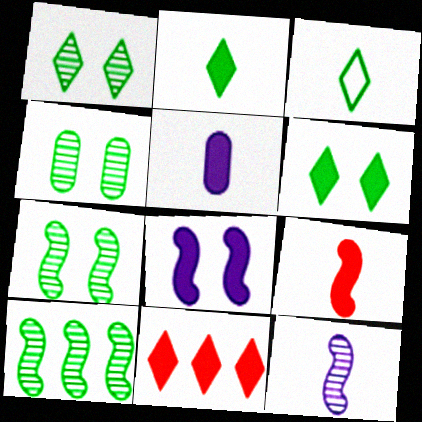[[1, 4, 7], 
[2, 5, 9]]